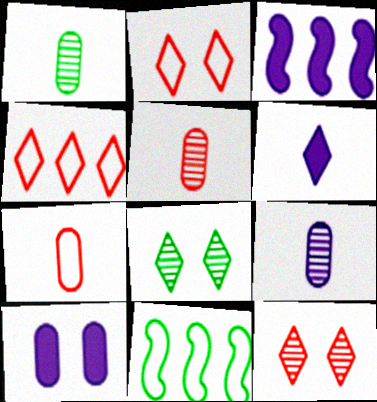[[1, 2, 3], 
[1, 5, 9], 
[3, 6, 10], 
[3, 7, 8], 
[4, 6, 8]]